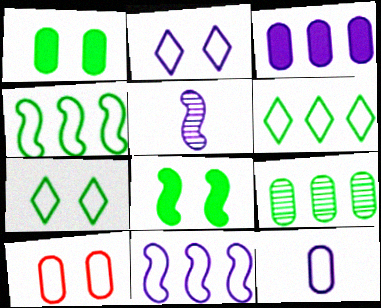[[2, 3, 5], 
[2, 11, 12]]